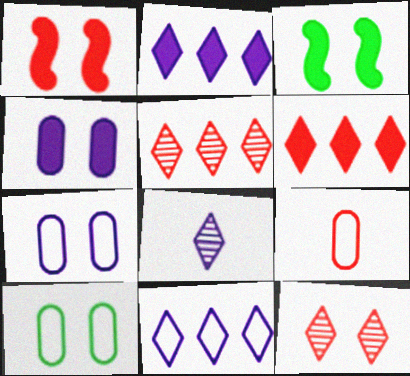[[1, 5, 9], 
[3, 7, 12]]